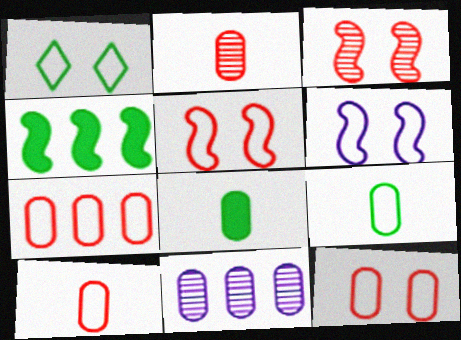[[1, 6, 12], 
[7, 10, 12], 
[8, 11, 12]]